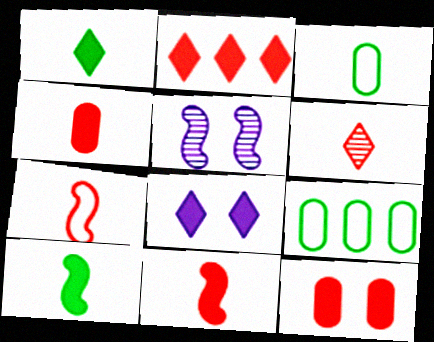[[1, 2, 8], 
[2, 3, 5], 
[2, 11, 12], 
[4, 6, 7]]